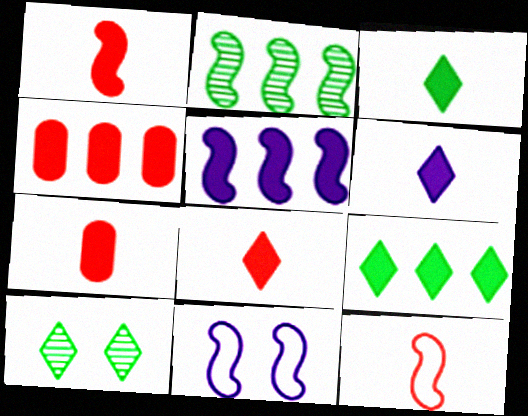[[1, 2, 11], 
[1, 7, 8], 
[3, 6, 8], 
[4, 5, 9]]